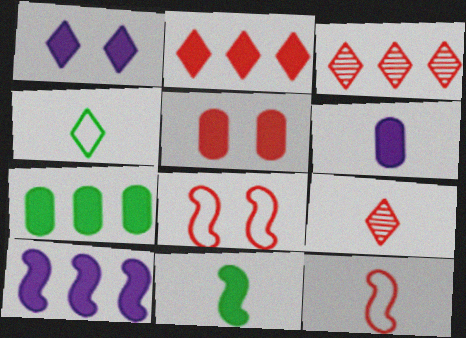[[1, 3, 4], 
[1, 6, 10], 
[2, 7, 10], 
[3, 5, 12], 
[5, 6, 7]]